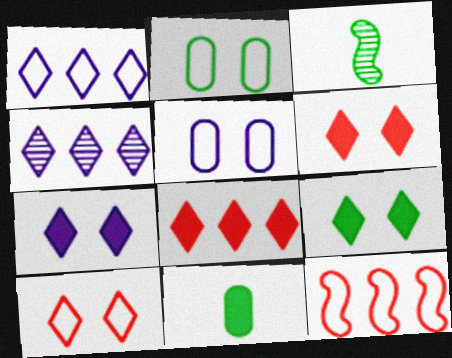[[3, 5, 8], 
[6, 7, 9]]